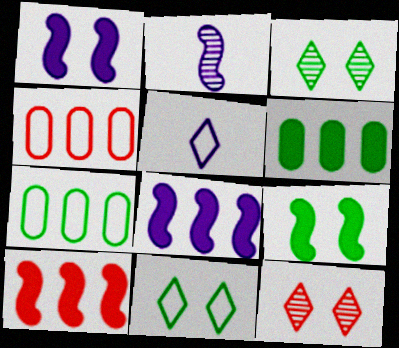[]